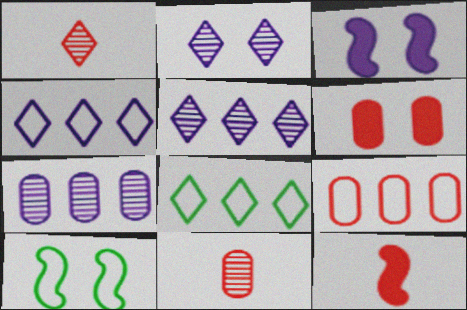[[2, 6, 10], 
[3, 8, 11], 
[6, 9, 11]]